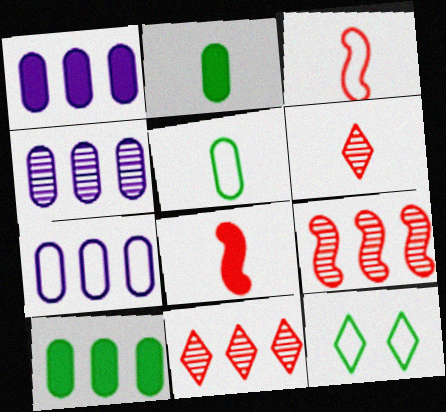[[1, 4, 7], 
[3, 7, 12], 
[4, 8, 12]]